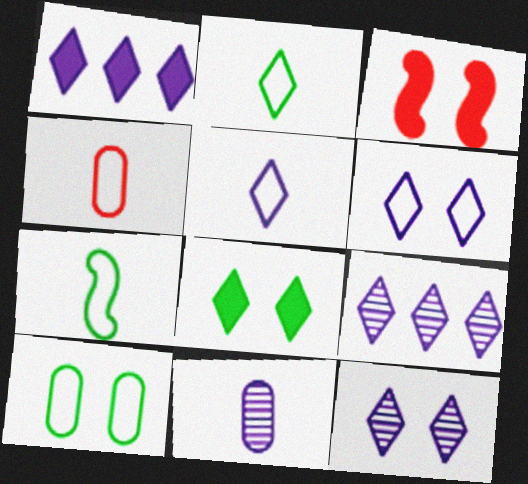[[1, 5, 12], 
[3, 10, 12], 
[4, 5, 7]]